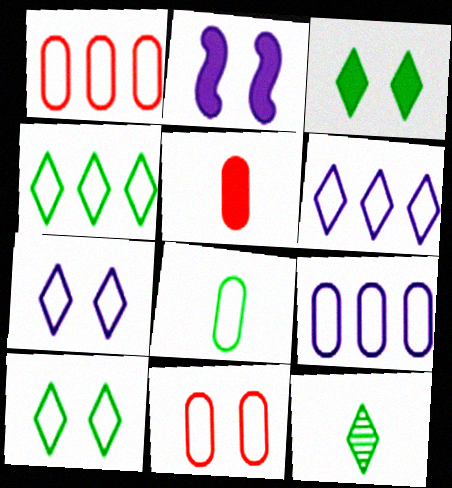[[1, 2, 12], 
[3, 4, 12], 
[8, 9, 11]]